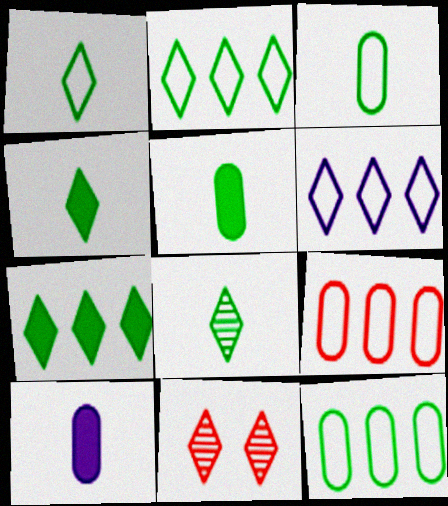[[1, 4, 8], 
[4, 6, 11]]